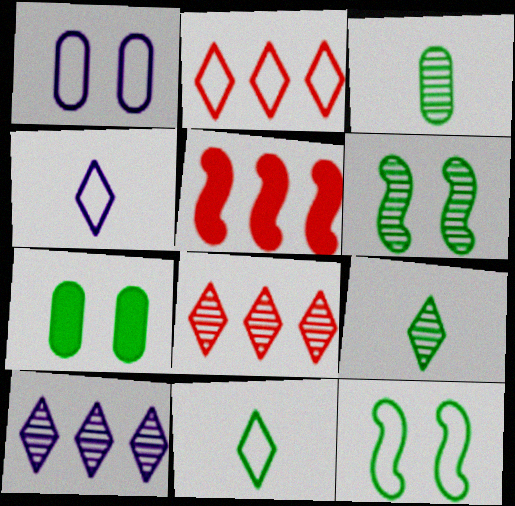[[1, 5, 9]]